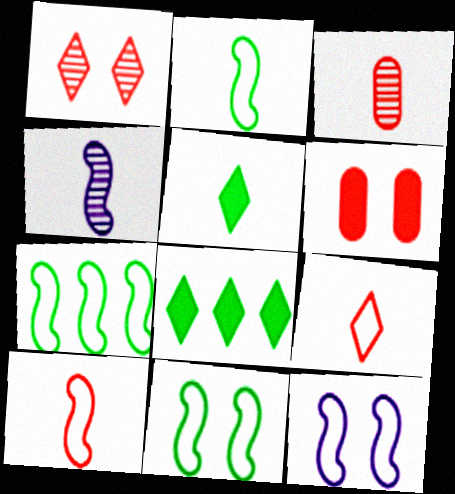[[2, 7, 11], 
[3, 8, 12], 
[7, 10, 12]]